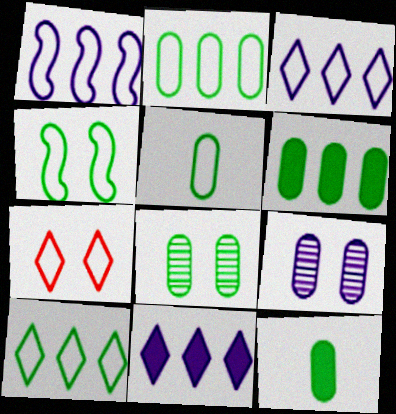[[1, 5, 7], 
[2, 8, 12], 
[4, 5, 10], 
[5, 6, 8]]